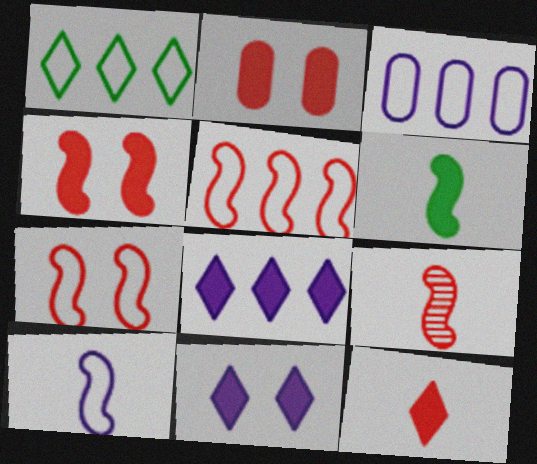[[1, 3, 5], 
[2, 6, 8], 
[4, 5, 9], 
[6, 9, 10]]